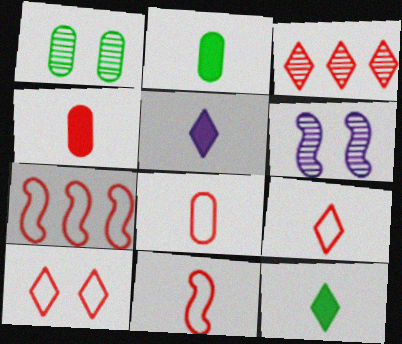[[1, 5, 7], 
[7, 8, 10], 
[8, 9, 11]]